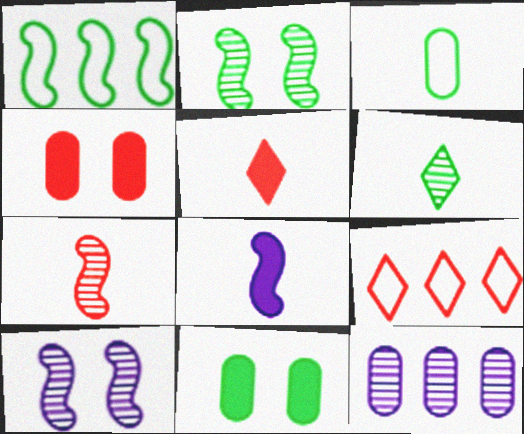[[1, 6, 11], 
[3, 4, 12], 
[4, 7, 9]]